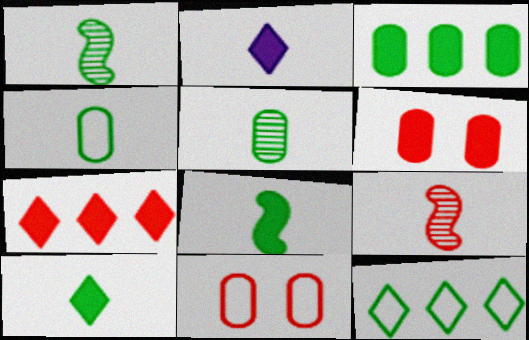[[1, 4, 10], 
[2, 4, 9], 
[7, 9, 11]]